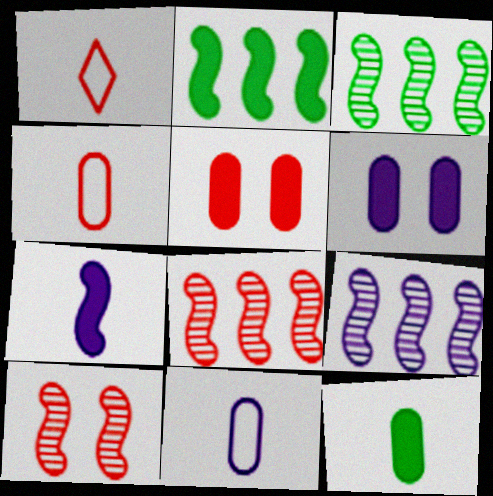[[1, 3, 6], 
[1, 5, 8], 
[3, 8, 9]]